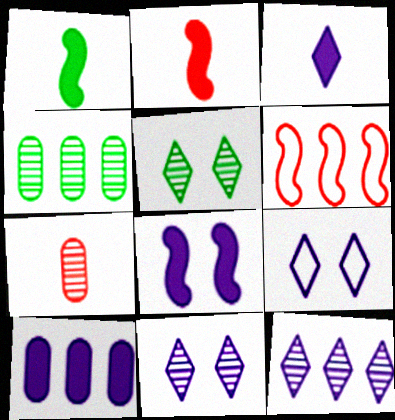[[2, 4, 9], 
[3, 8, 10], 
[3, 9, 12]]